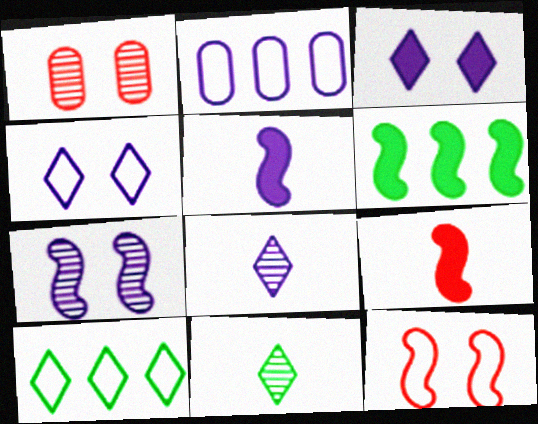[[1, 5, 10]]